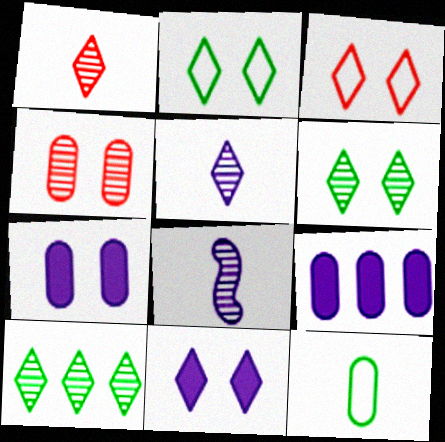[[3, 6, 11], 
[4, 8, 10], 
[4, 9, 12]]